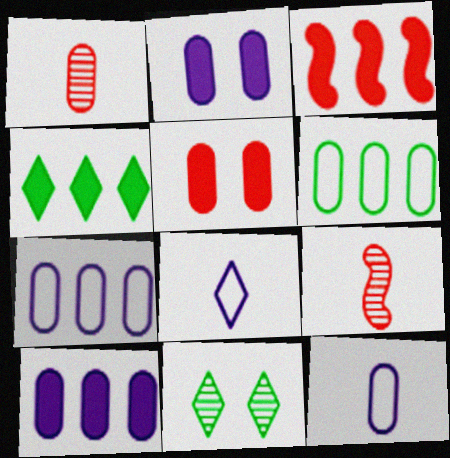[[1, 2, 6], 
[3, 4, 10], 
[3, 11, 12]]